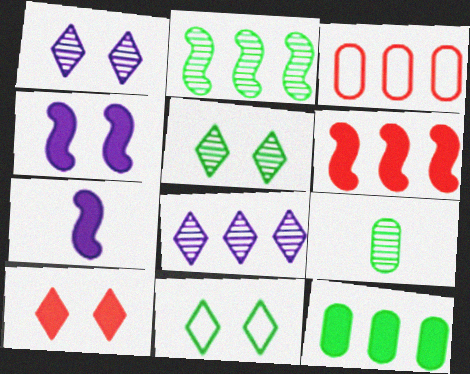[[1, 10, 11], 
[2, 5, 9], 
[3, 5, 7], 
[7, 10, 12]]